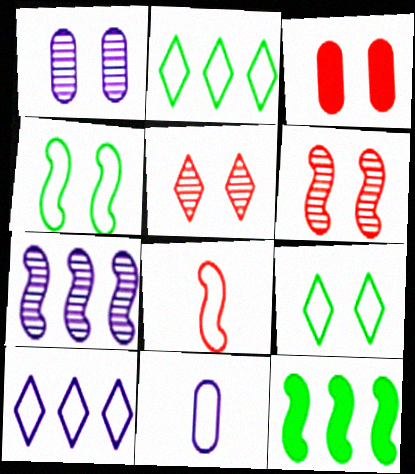[[5, 11, 12]]